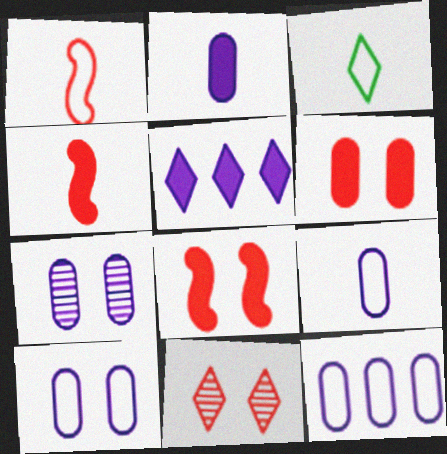[[1, 3, 9], 
[2, 7, 12], 
[3, 5, 11], 
[9, 10, 12]]